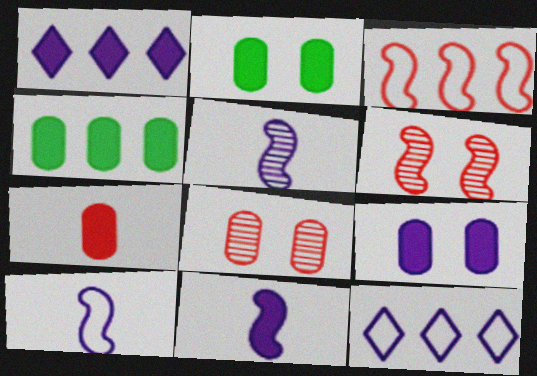[[1, 9, 11], 
[4, 7, 9], 
[5, 9, 12], 
[5, 10, 11]]